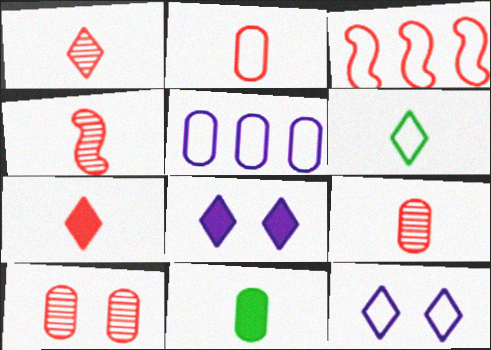[[1, 4, 9], 
[2, 4, 7], 
[3, 7, 10], 
[5, 10, 11]]